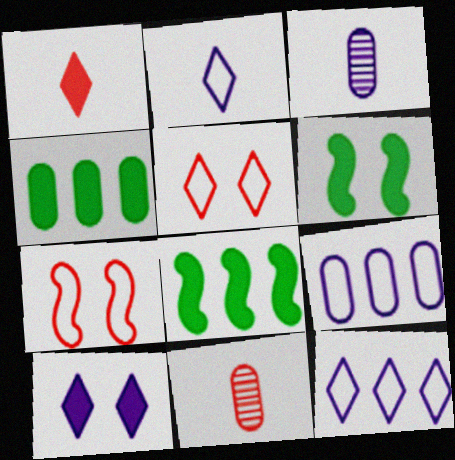[[3, 5, 8], 
[6, 11, 12]]